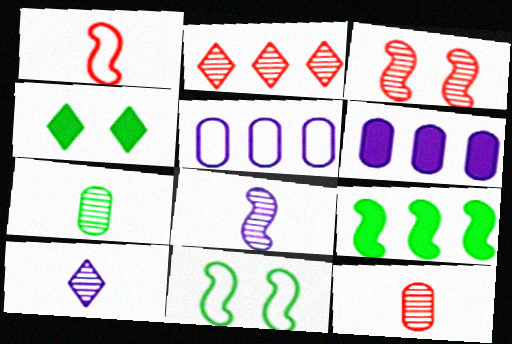[[2, 3, 12], 
[2, 5, 9]]